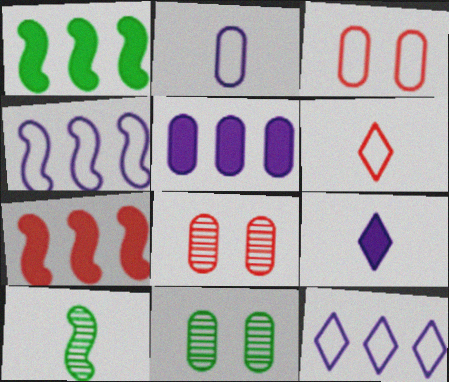[[6, 7, 8]]